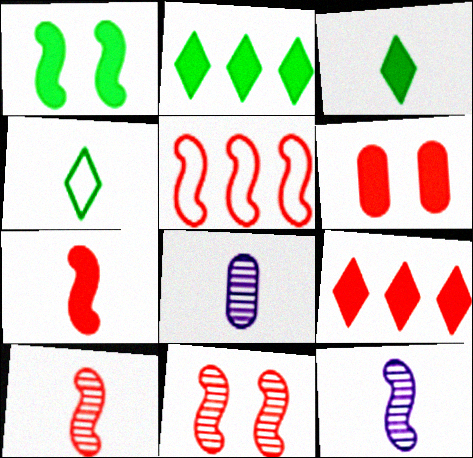[[1, 5, 12], 
[4, 7, 8], 
[5, 7, 11], 
[6, 7, 9]]